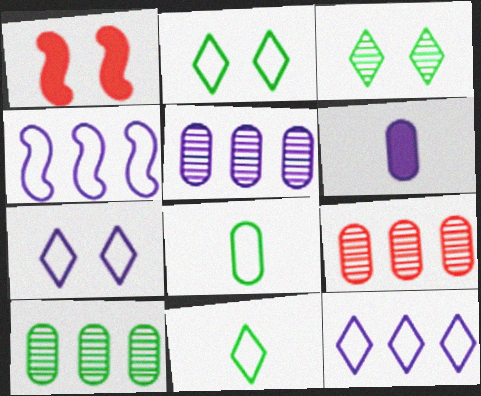[[1, 5, 11], 
[5, 9, 10]]